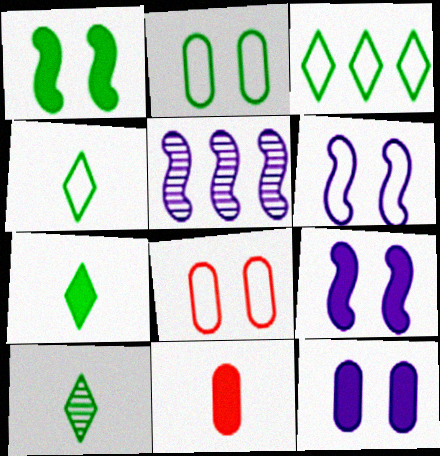[[4, 7, 10], 
[5, 7, 8]]